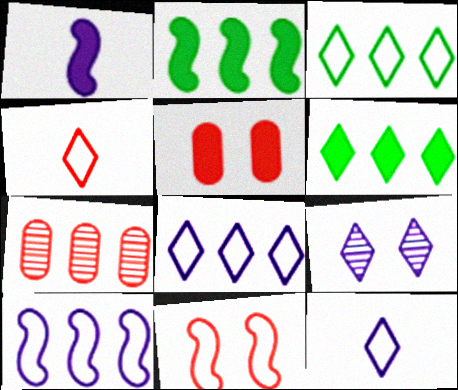[[1, 5, 6], 
[2, 7, 8], 
[4, 6, 9], 
[6, 7, 10]]